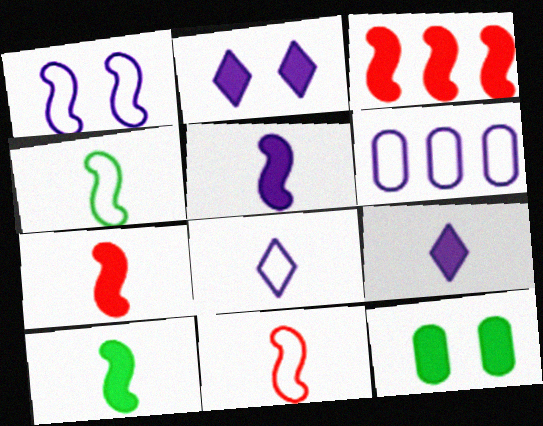[[1, 6, 8], 
[3, 9, 12], 
[5, 7, 10]]